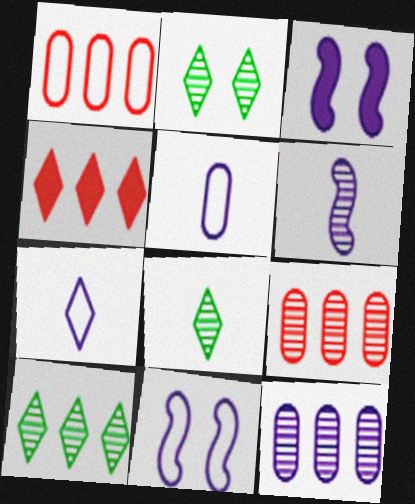[[1, 3, 8], 
[2, 4, 7], 
[2, 6, 9], 
[2, 8, 10], 
[3, 7, 12]]